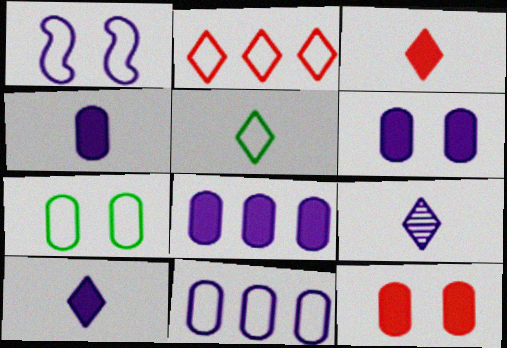[[1, 8, 9], 
[3, 5, 9], 
[4, 6, 8]]